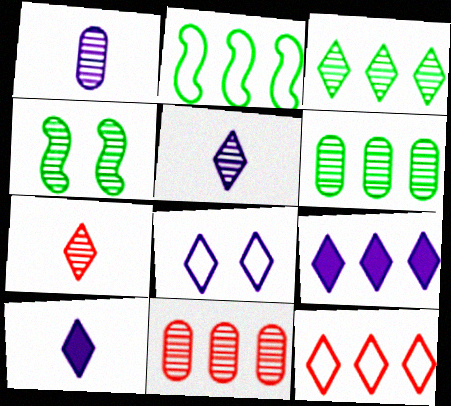[[2, 9, 11], 
[3, 9, 12], 
[4, 5, 11], 
[5, 8, 9]]